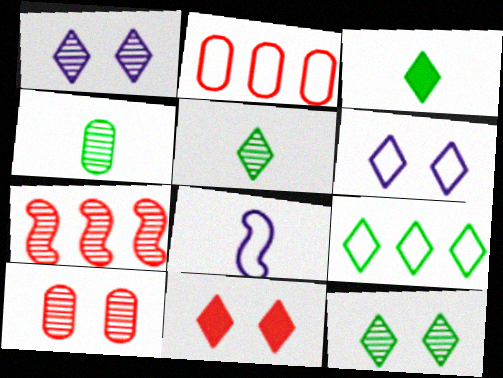[[1, 4, 7], 
[3, 9, 12], 
[6, 11, 12]]